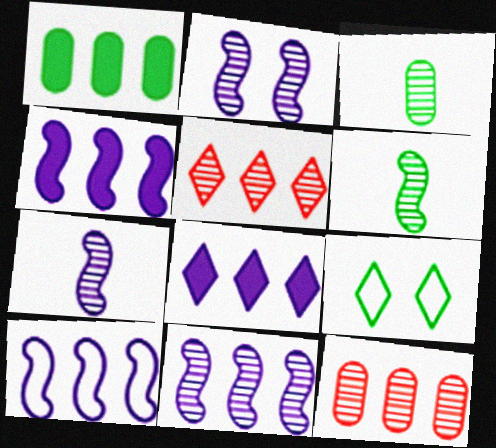[[1, 5, 10], 
[1, 6, 9], 
[2, 3, 5], 
[2, 7, 11], 
[4, 10, 11]]